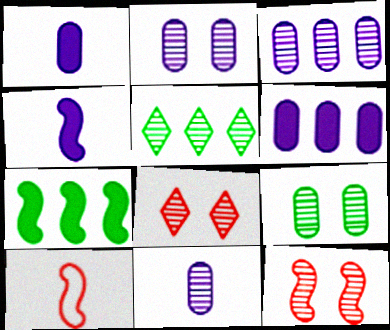[[2, 3, 11], 
[5, 11, 12]]